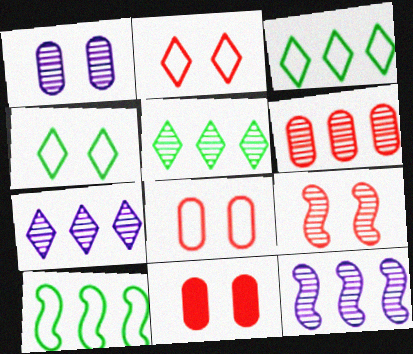[[2, 9, 11], 
[5, 6, 12]]